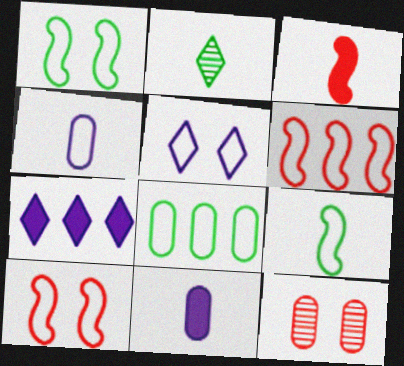[[2, 3, 4], 
[7, 9, 12], 
[8, 11, 12]]